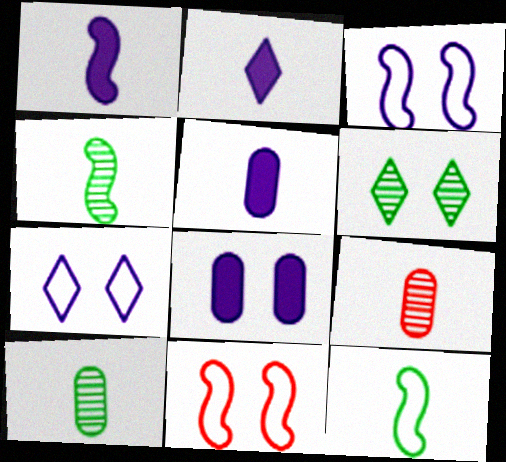[[1, 2, 5], 
[2, 9, 12], 
[6, 8, 11]]